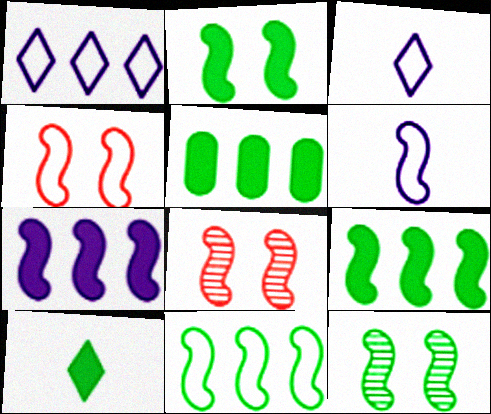[[2, 5, 10], 
[3, 5, 8], 
[4, 6, 11], 
[6, 8, 9]]